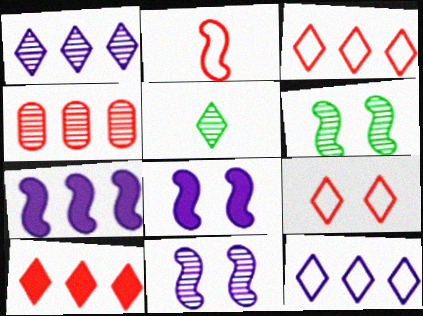[[2, 6, 7], 
[4, 5, 11]]